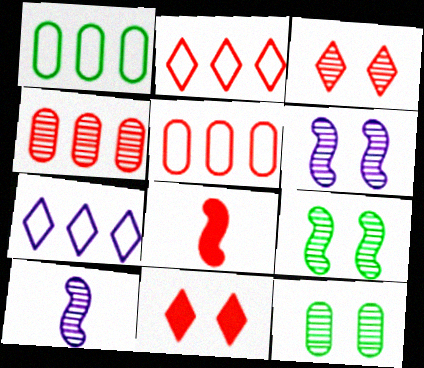[[1, 10, 11], 
[3, 5, 8], 
[3, 6, 12], 
[7, 8, 12]]